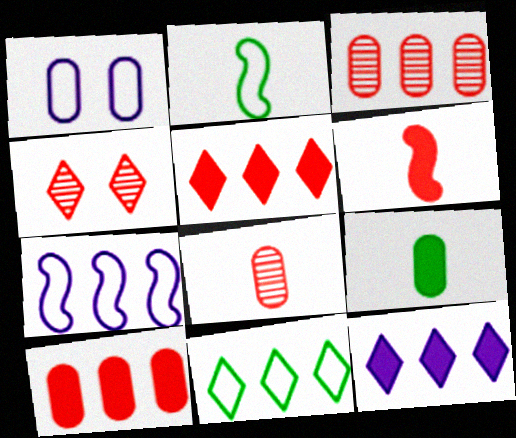[[1, 3, 9], 
[4, 7, 9]]